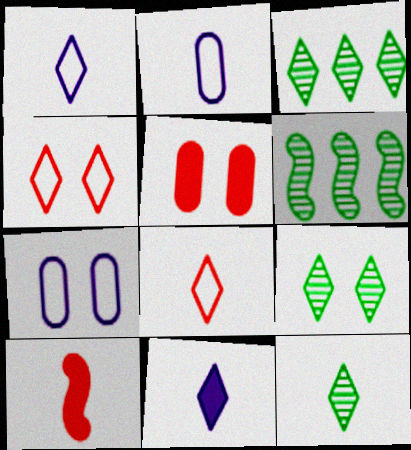[[1, 5, 6], 
[2, 10, 12], 
[3, 4, 11], 
[3, 7, 10], 
[3, 9, 12], 
[8, 11, 12]]